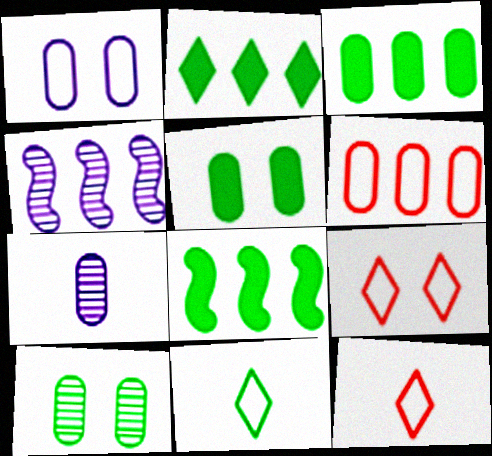[[2, 3, 8], 
[2, 4, 6], 
[4, 5, 12], 
[5, 6, 7], 
[7, 8, 9], 
[8, 10, 11]]